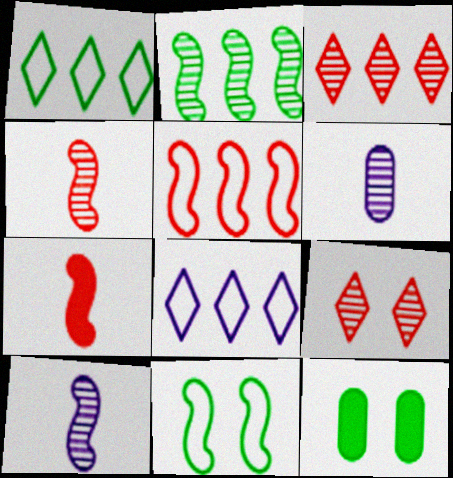[[2, 6, 9], 
[4, 8, 12]]